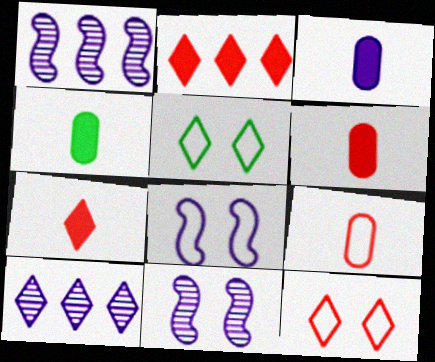[[1, 4, 12], 
[1, 5, 6], 
[3, 4, 6], 
[3, 8, 10], 
[5, 7, 10]]